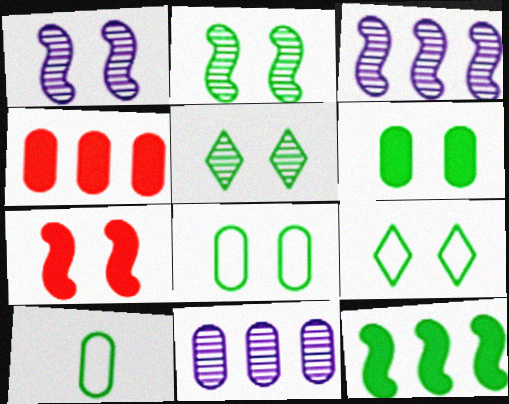[[2, 6, 9], 
[5, 10, 12]]